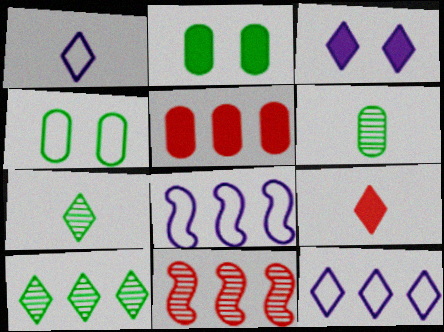[[1, 2, 11], 
[1, 7, 9], 
[5, 8, 10]]